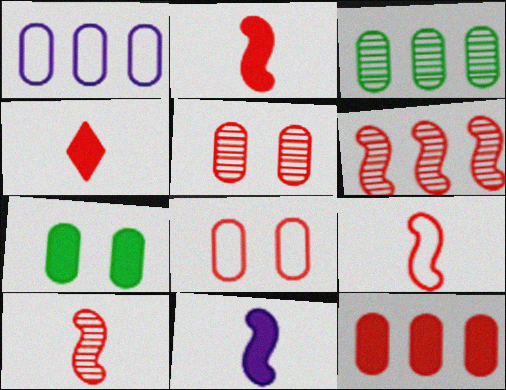[[1, 3, 12], 
[2, 9, 10], 
[4, 6, 8]]